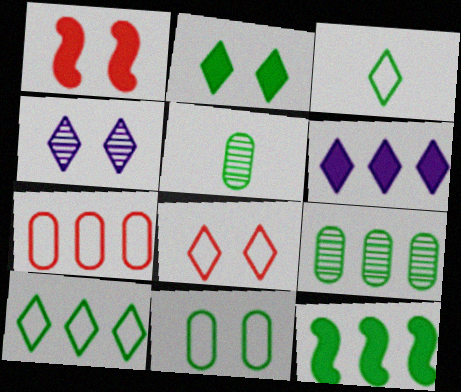[[1, 4, 11], 
[2, 4, 8], 
[9, 10, 12]]